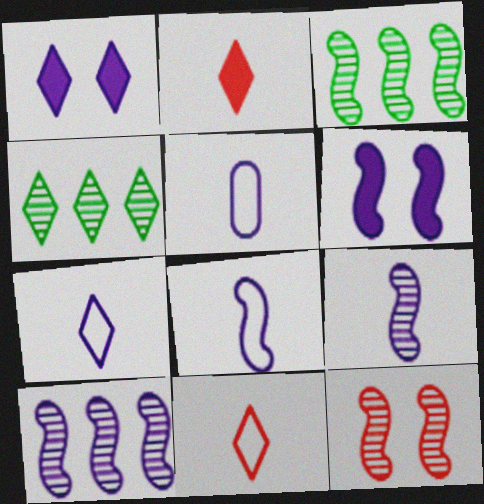[[1, 4, 11], 
[1, 5, 10], 
[3, 9, 12], 
[5, 7, 8], 
[6, 8, 10]]